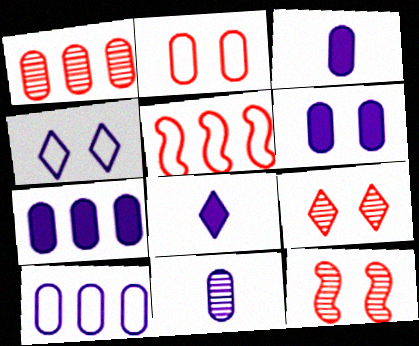[[3, 6, 7], 
[6, 10, 11]]